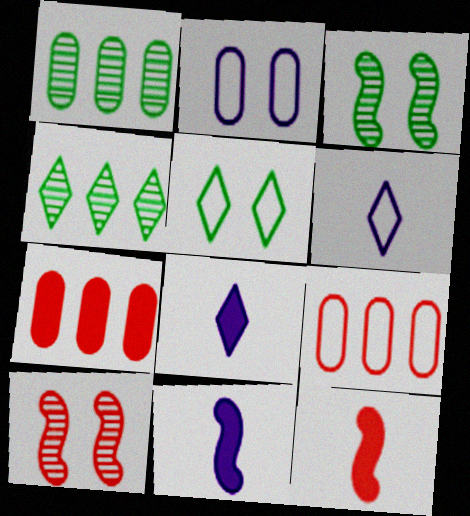[[2, 4, 12], 
[3, 6, 7], 
[3, 8, 9]]